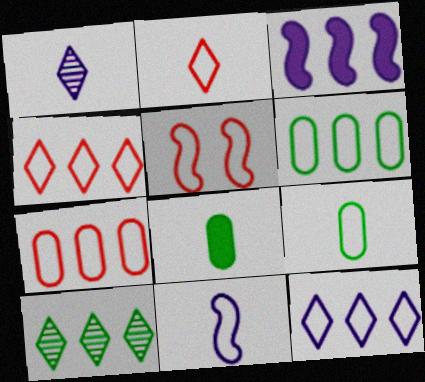[[2, 5, 7], 
[2, 9, 11], 
[3, 7, 10], 
[5, 9, 12]]